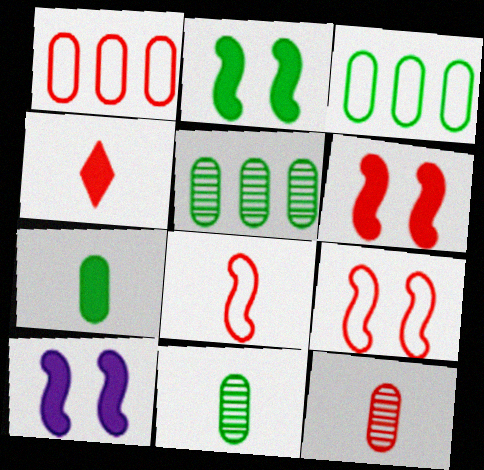[[2, 6, 10], 
[4, 8, 12]]